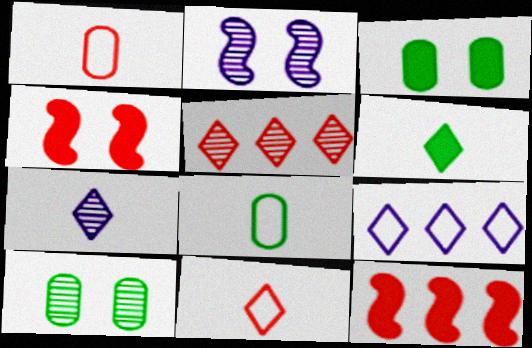[[1, 4, 5], 
[6, 7, 11]]